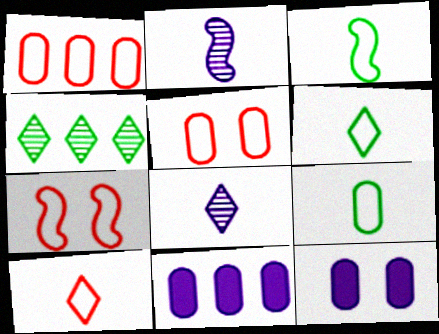[[1, 7, 10], 
[3, 6, 9]]